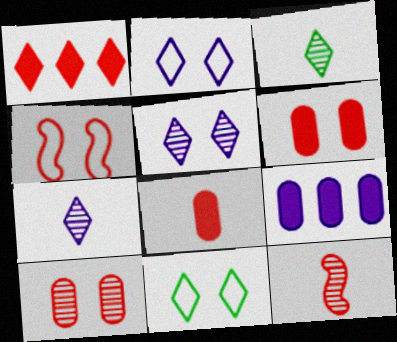[[1, 2, 3], 
[1, 7, 11], 
[3, 4, 9], 
[9, 11, 12]]